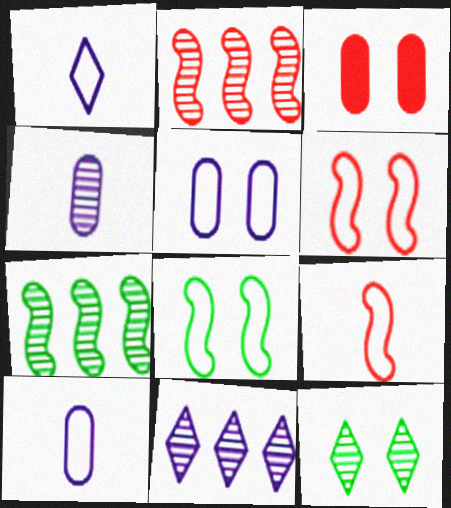[[1, 3, 7], 
[2, 4, 12]]